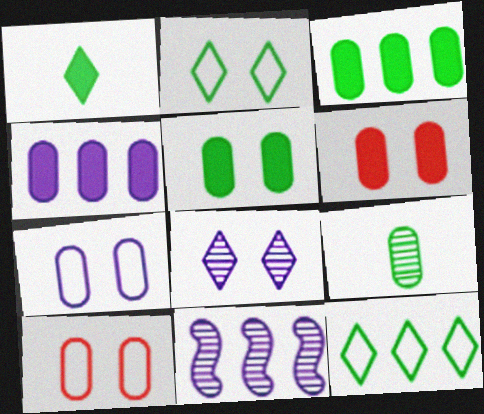[[1, 10, 11], 
[4, 9, 10]]